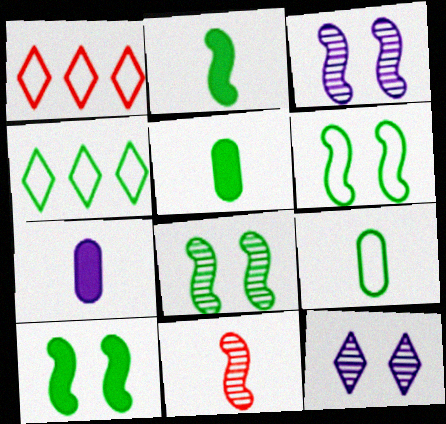[[1, 3, 5], 
[1, 7, 8], 
[4, 5, 8], 
[4, 6, 9], 
[6, 8, 10]]